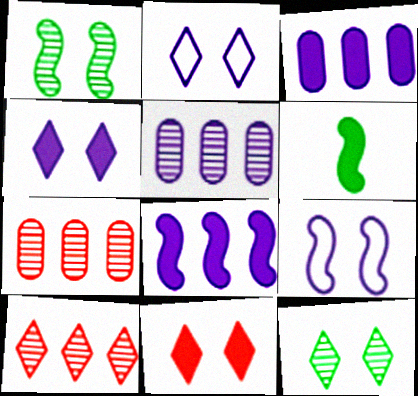[[2, 6, 7], 
[2, 11, 12], 
[3, 6, 11]]